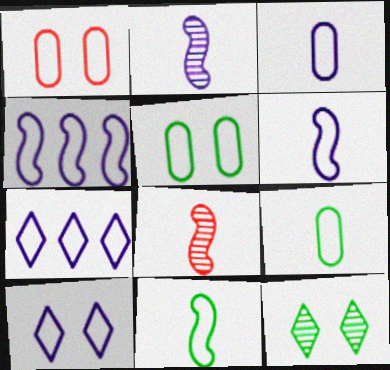[[1, 7, 11], 
[3, 4, 10]]